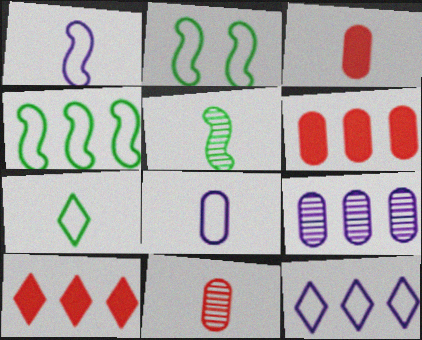[[4, 9, 10]]